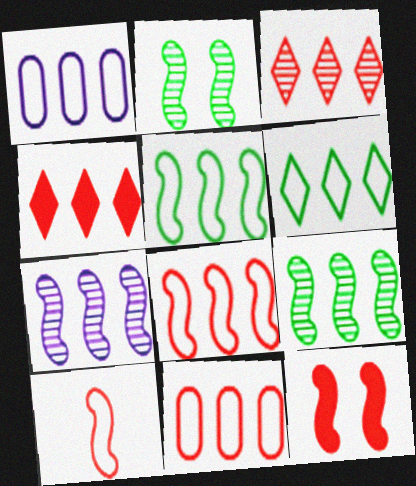[[1, 4, 9], 
[1, 6, 8]]